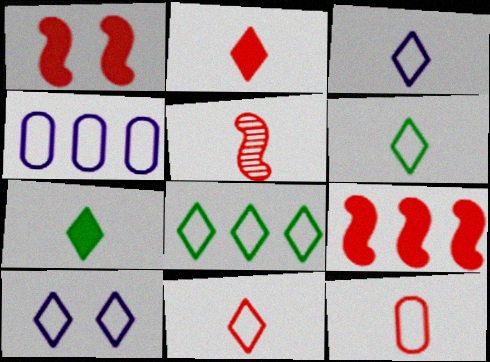[[2, 5, 12], 
[3, 6, 11], 
[8, 10, 11]]